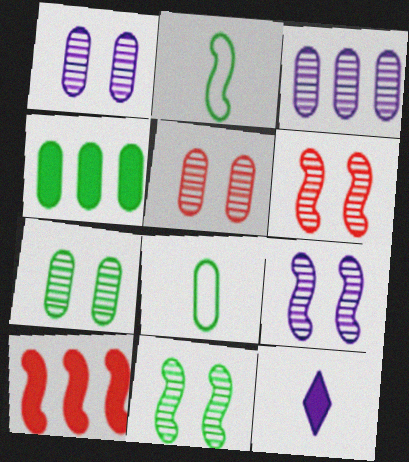[[1, 5, 7], 
[2, 9, 10], 
[4, 7, 8], 
[6, 9, 11]]